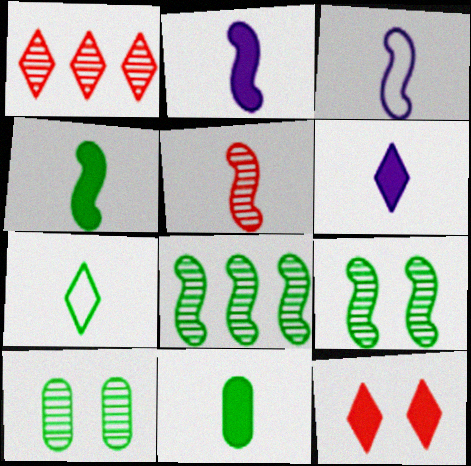[[3, 4, 5]]